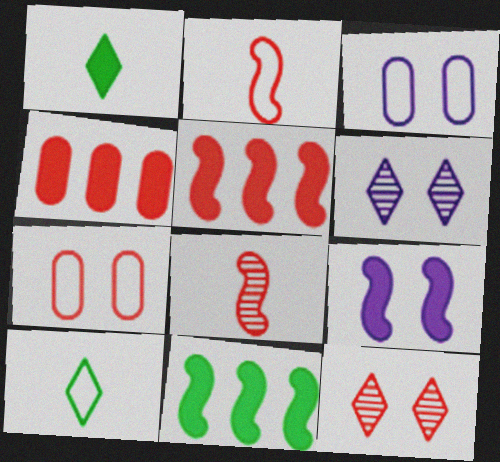[[1, 4, 9], 
[2, 4, 12], 
[3, 6, 9]]